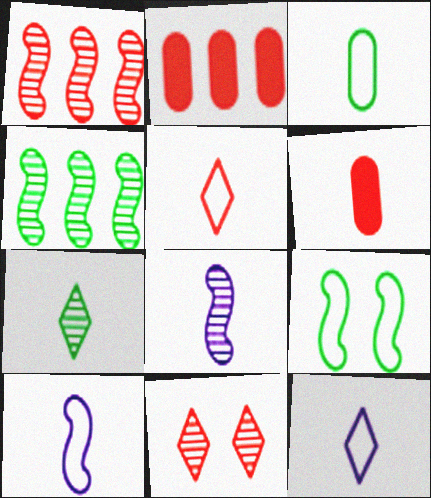[[3, 5, 10], 
[6, 7, 10]]